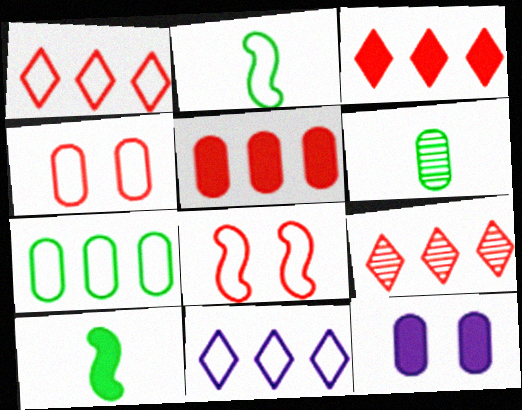[[1, 3, 9], 
[2, 4, 11], 
[2, 9, 12], 
[3, 10, 12]]